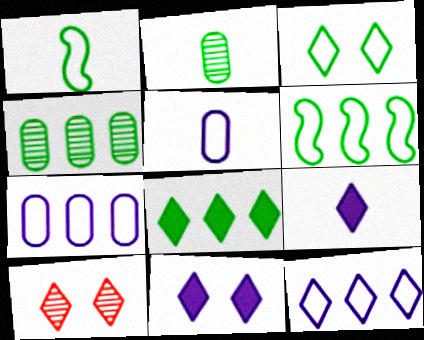[[3, 10, 11], 
[4, 6, 8]]